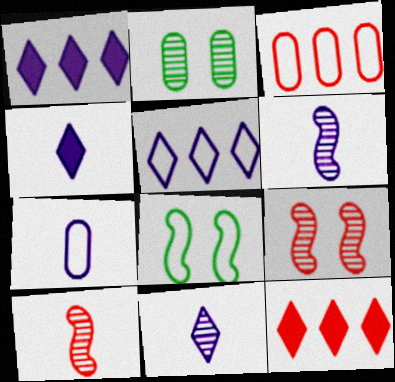[[4, 6, 7]]